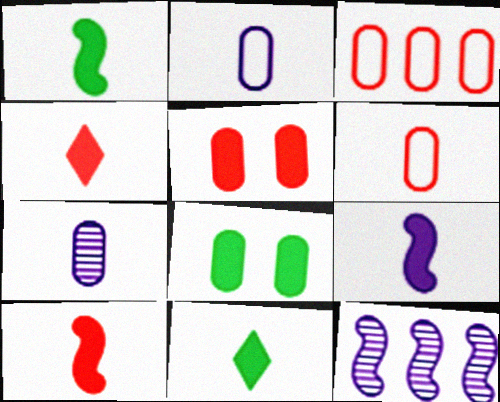[[1, 9, 10], 
[3, 7, 8]]